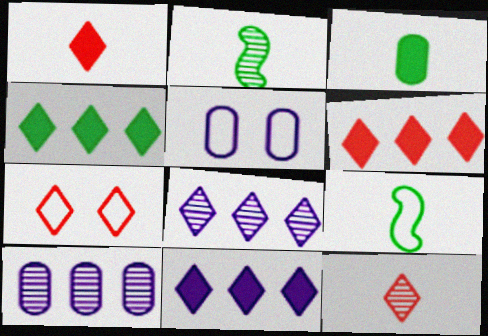[[2, 5, 6], 
[4, 6, 11], 
[6, 7, 12]]